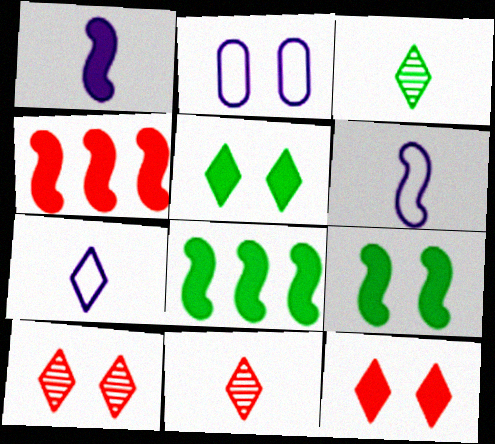[[1, 4, 9], 
[2, 3, 4], 
[2, 8, 11], 
[2, 9, 10]]